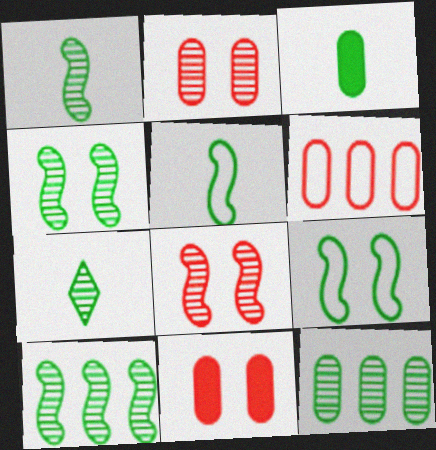[[1, 4, 10], 
[3, 5, 7], 
[4, 7, 12]]